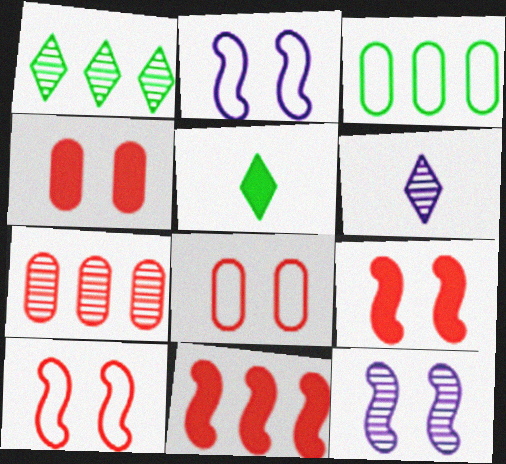[[2, 5, 7], 
[3, 6, 9]]